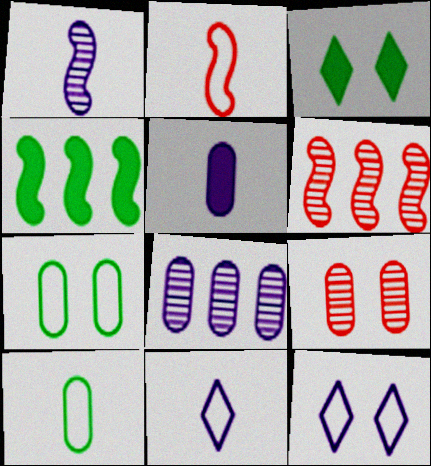[[1, 5, 11], 
[2, 3, 8], 
[2, 10, 11], 
[4, 9, 11]]